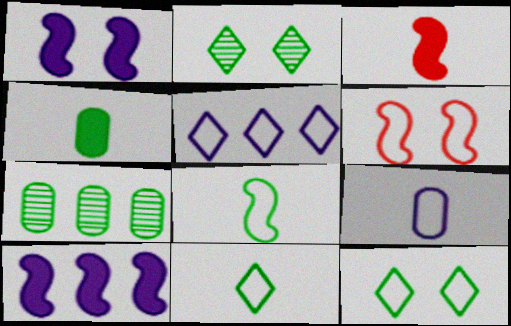[]